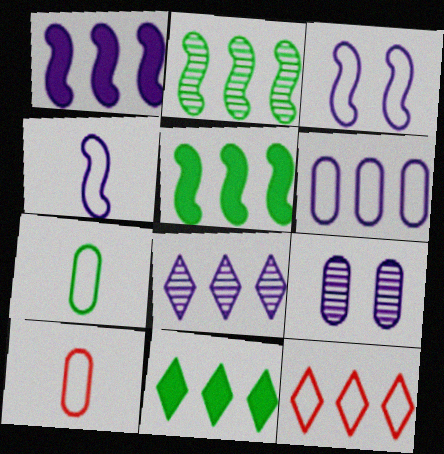[[1, 6, 8], 
[3, 7, 12], 
[8, 11, 12]]